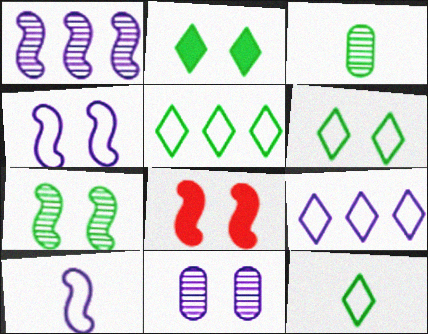[[3, 8, 9], 
[4, 7, 8], 
[5, 6, 12], 
[6, 8, 11]]